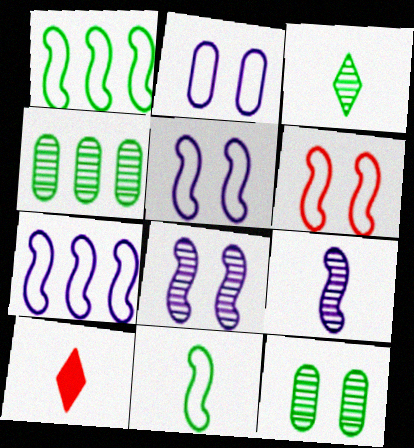[[4, 5, 10], 
[6, 7, 11], 
[7, 10, 12]]